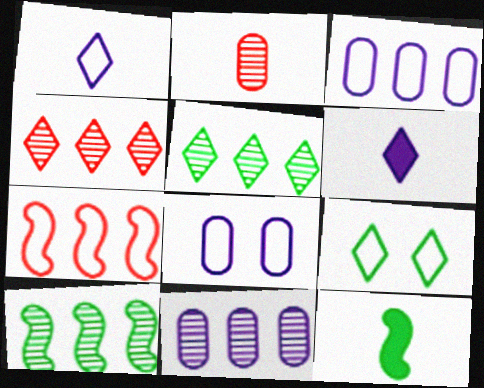[[1, 2, 12], 
[4, 6, 9], 
[4, 8, 12], 
[4, 10, 11]]